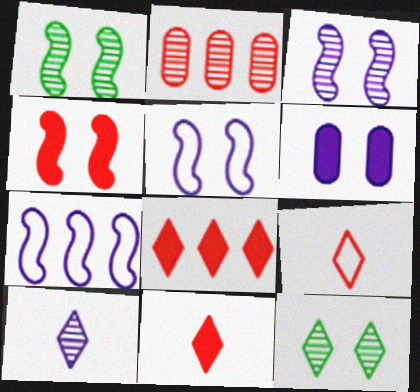[[1, 2, 10], 
[1, 4, 5], 
[2, 4, 9], 
[6, 7, 10]]